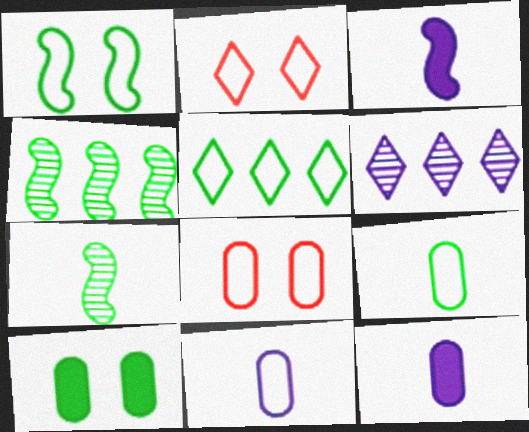[[1, 5, 9], 
[2, 4, 12], 
[5, 7, 10]]